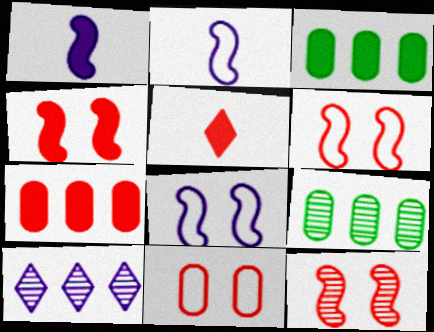[[4, 5, 7], 
[4, 6, 12], 
[5, 8, 9]]